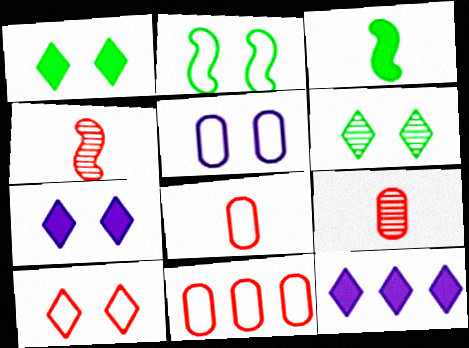[[2, 5, 10], 
[2, 9, 12], 
[6, 7, 10]]